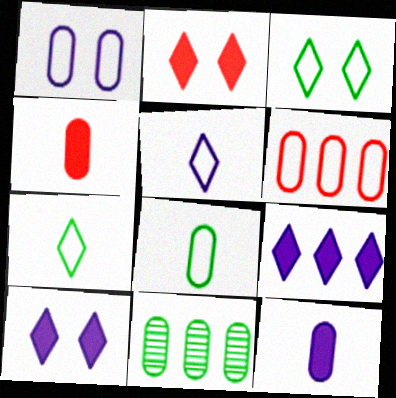[[1, 4, 11], 
[1, 6, 8]]